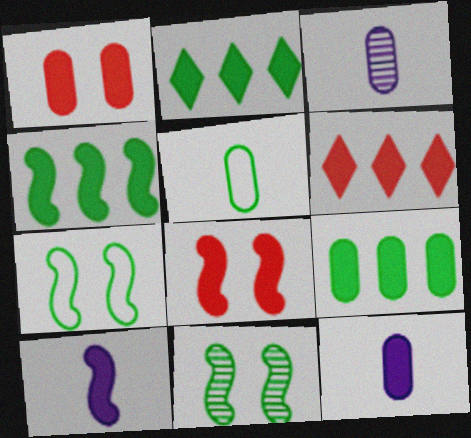[[1, 2, 10], 
[1, 9, 12], 
[2, 4, 9], 
[2, 5, 11], 
[2, 8, 12], 
[3, 6, 7], 
[4, 8, 10]]